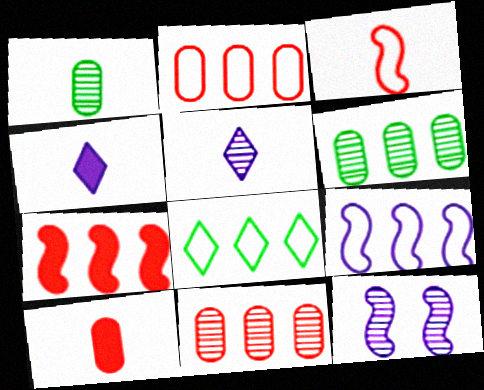[[1, 3, 4], 
[2, 8, 9], 
[8, 10, 12]]